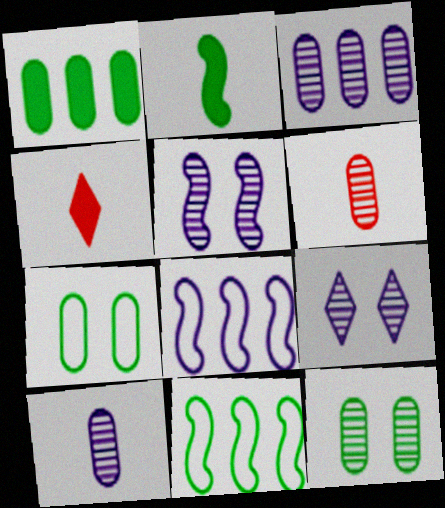[[3, 6, 12], 
[4, 8, 12]]